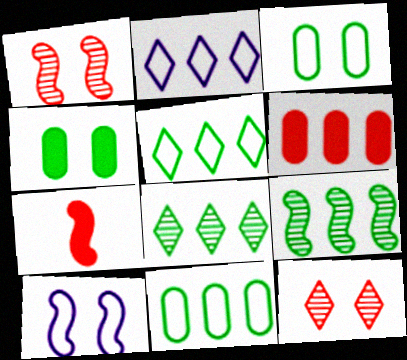[[2, 6, 9], 
[4, 10, 12], 
[7, 9, 10]]